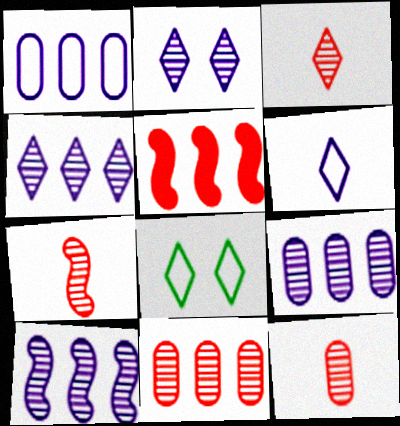[[3, 7, 12], 
[4, 9, 10]]